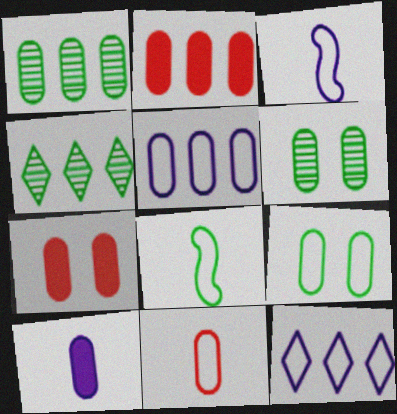[[1, 2, 5], 
[3, 4, 7], 
[5, 9, 11]]